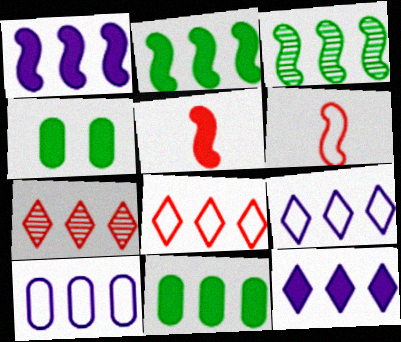[[2, 7, 10], 
[4, 5, 12]]